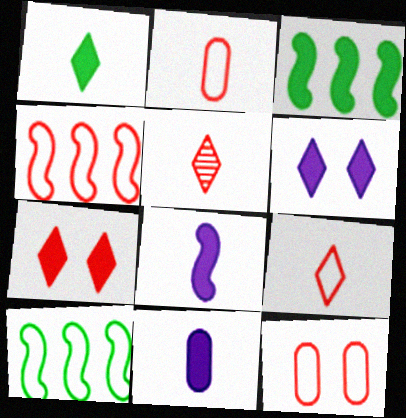[[3, 7, 11], 
[4, 9, 12]]